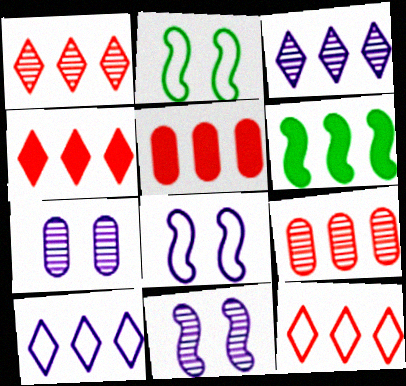[[1, 4, 12], 
[6, 9, 10]]